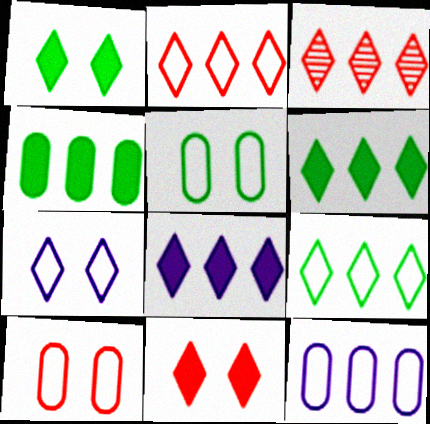[[3, 8, 9]]